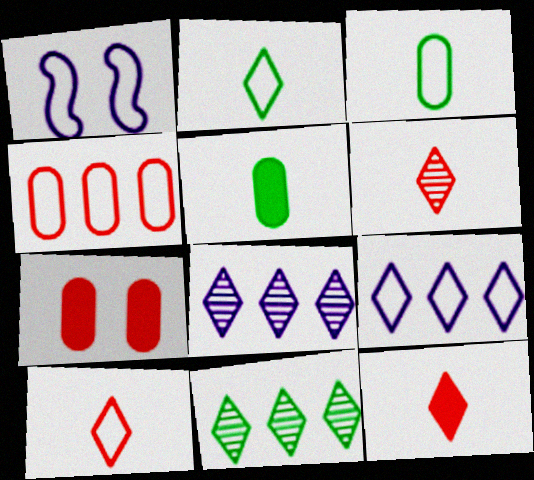[[1, 2, 4], 
[6, 10, 12]]